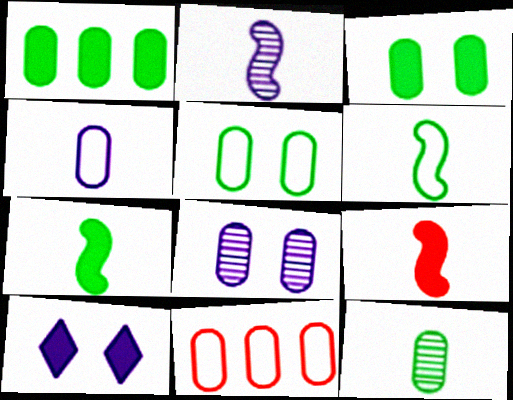[[1, 5, 12], 
[1, 9, 10], 
[2, 6, 9], 
[4, 5, 11]]